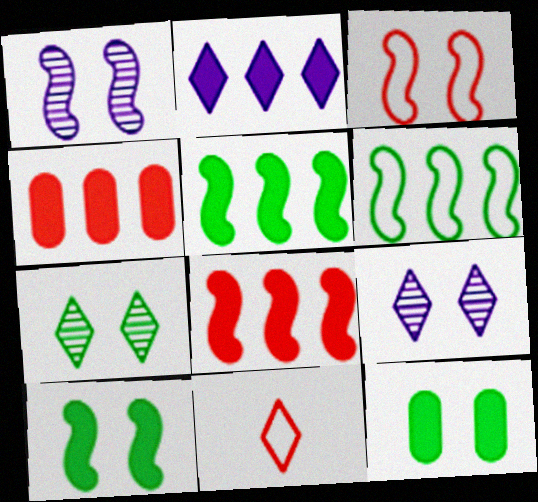[[1, 3, 10], 
[2, 4, 5], 
[2, 7, 11], 
[3, 9, 12]]